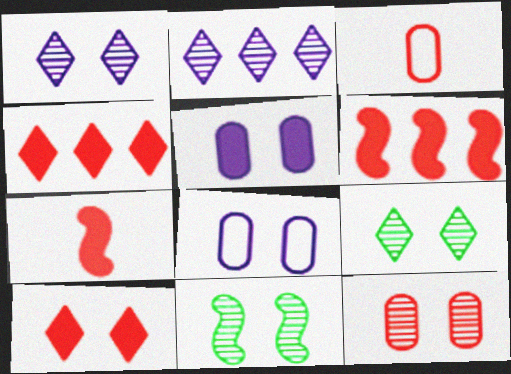[[1, 11, 12], 
[8, 10, 11]]